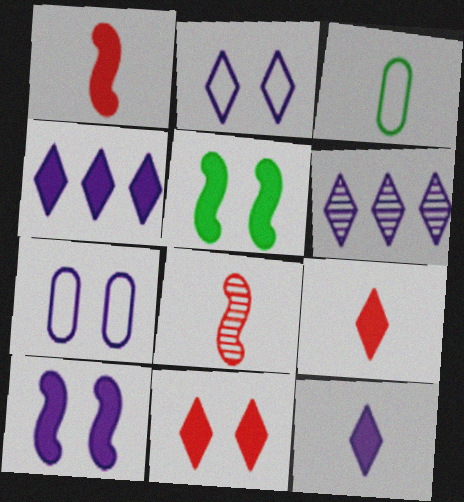[[2, 6, 12], 
[3, 8, 12]]